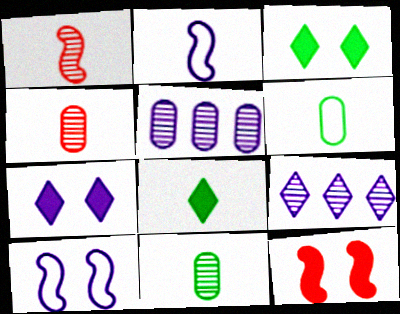[[2, 4, 8], 
[2, 5, 7], 
[6, 9, 12]]